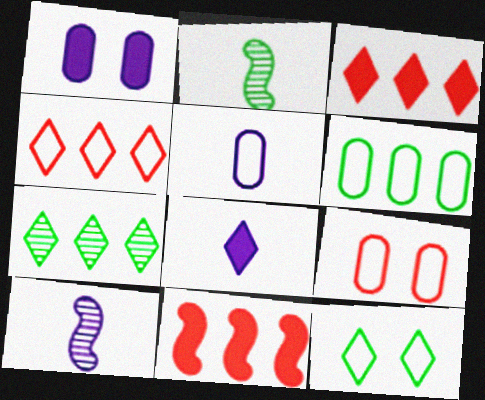[[1, 2, 4], 
[5, 6, 9], 
[5, 8, 10]]